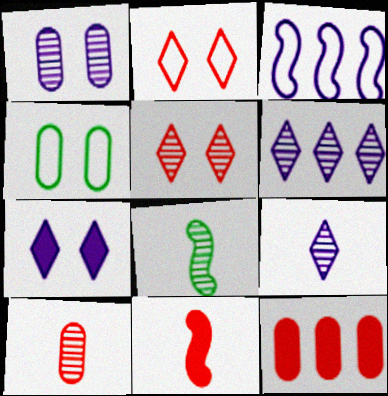[[4, 6, 11], 
[8, 9, 10]]